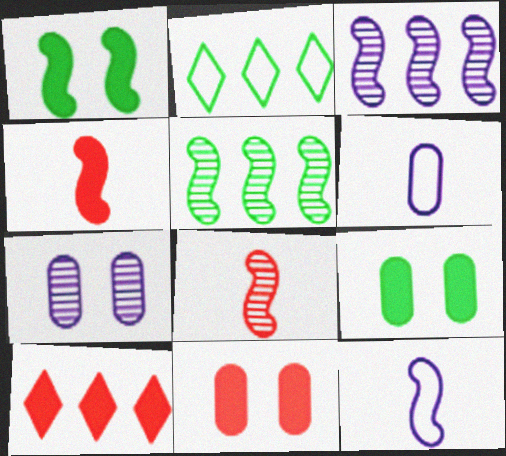[[2, 4, 7], 
[4, 10, 11]]